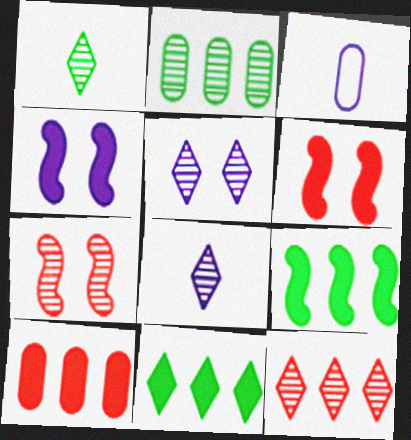[[1, 5, 12], 
[2, 7, 8], 
[3, 7, 11]]